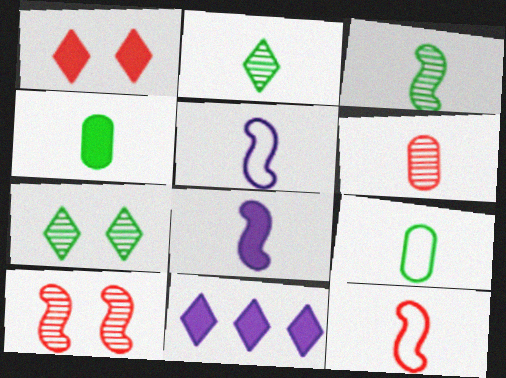[[3, 8, 12], 
[9, 10, 11]]